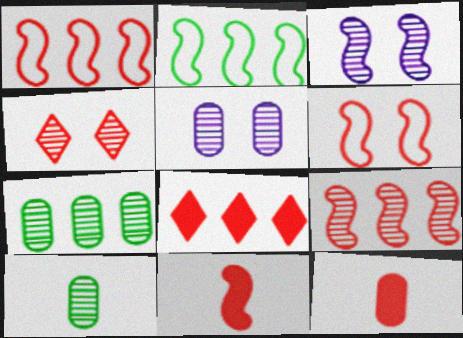[[1, 4, 12], 
[2, 3, 11], 
[6, 9, 11]]